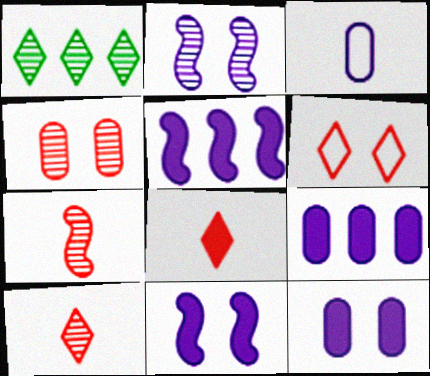[]